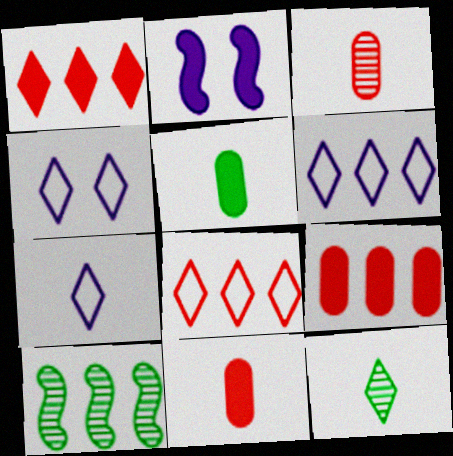[[1, 2, 5], 
[1, 4, 12], 
[4, 6, 7], 
[4, 10, 11], 
[6, 9, 10]]